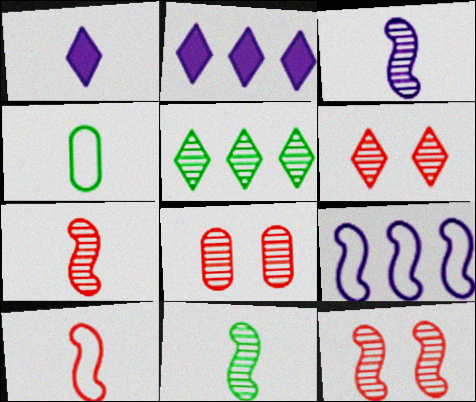[[1, 4, 7], 
[2, 4, 12], 
[3, 5, 8], 
[3, 7, 11], 
[6, 8, 12]]